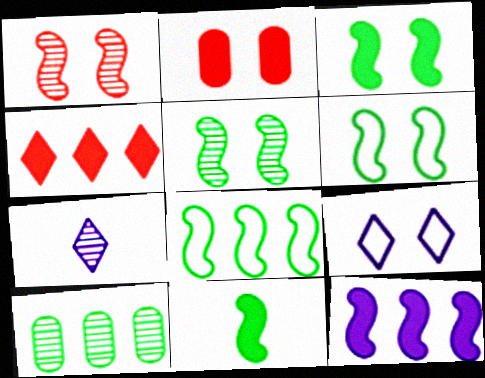[[1, 7, 10], 
[2, 5, 9], 
[2, 7, 8], 
[3, 5, 6], 
[5, 8, 11]]